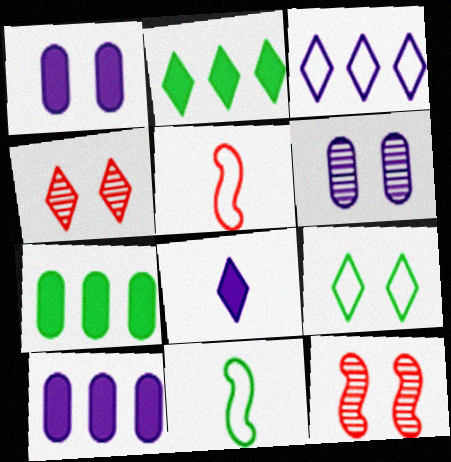[[1, 9, 12], 
[2, 5, 6], 
[4, 10, 11]]